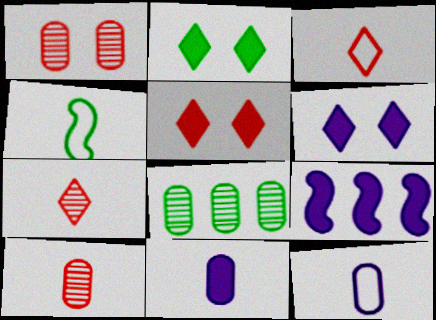[[2, 4, 8], 
[2, 5, 6], 
[3, 4, 12], 
[4, 7, 11], 
[6, 9, 11]]